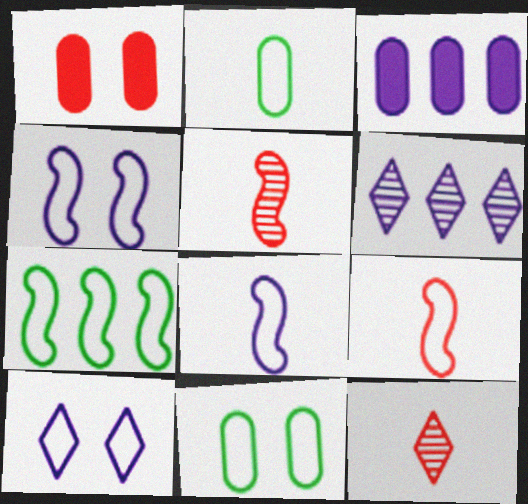[[4, 7, 9]]